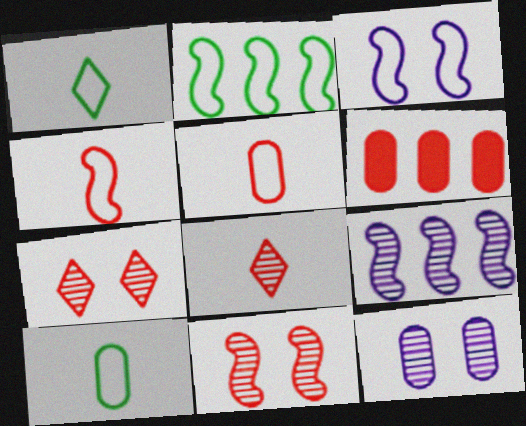[[2, 3, 4], 
[4, 6, 7], 
[6, 10, 12]]